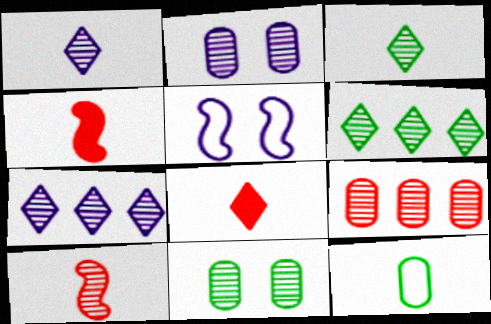[[1, 4, 12], 
[2, 6, 10], 
[7, 10, 11]]